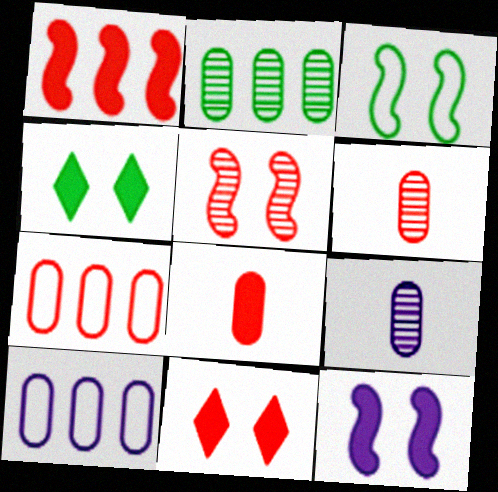[[1, 8, 11], 
[3, 5, 12]]